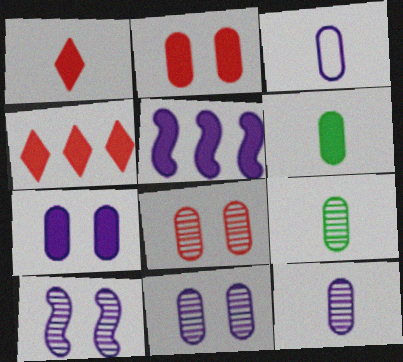[]